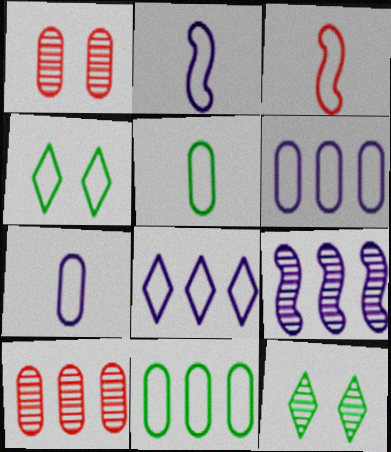[[3, 4, 6]]